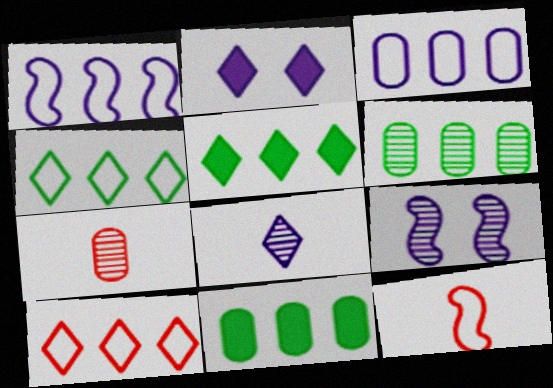[[2, 6, 12]]